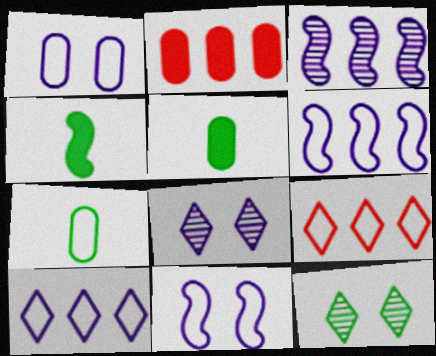[[7, 9, 11]]